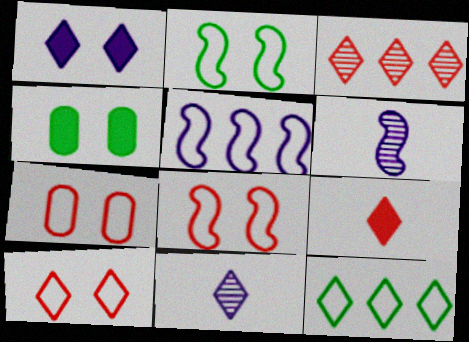[[3, 9, 10], 
[7, 8, 10]]